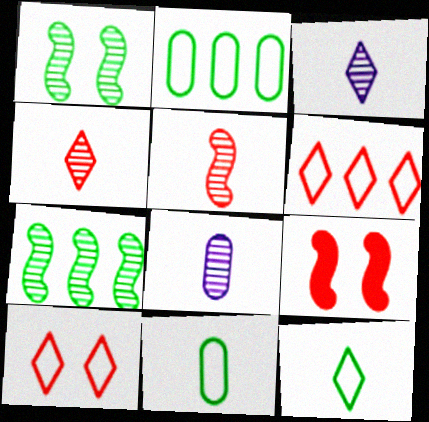[[2, 3, 9]]